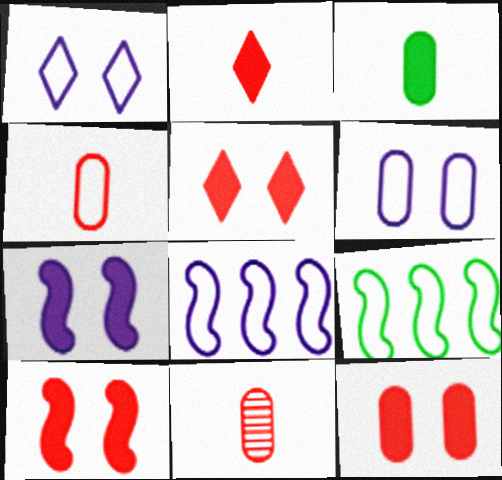[[1, 4, 9], 
[5, 10, 12]]